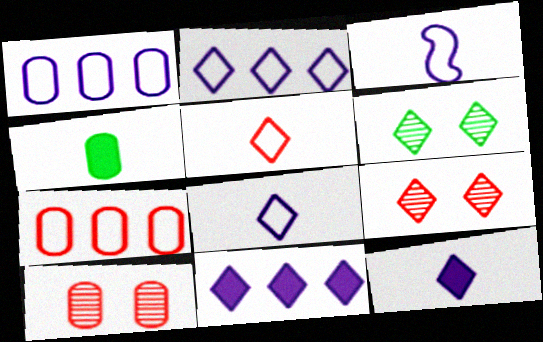[[1, 4, 10], 
[5, 6, 11]]